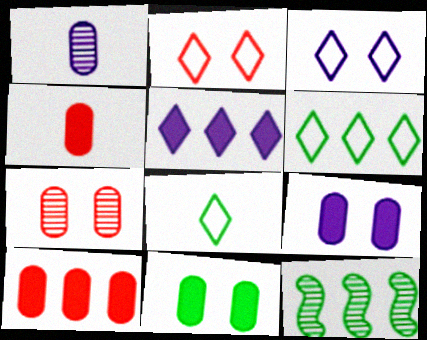[[3, 4, 12], 
[8, 11, 12]]